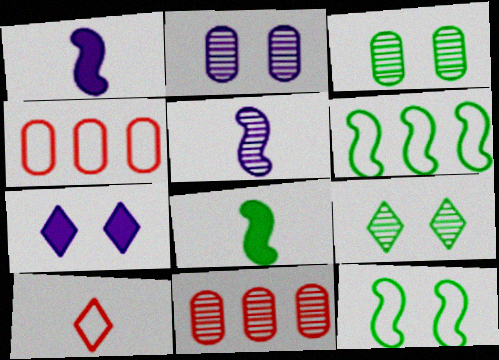[[1, 4, 9], 
[5, 9, 11]]